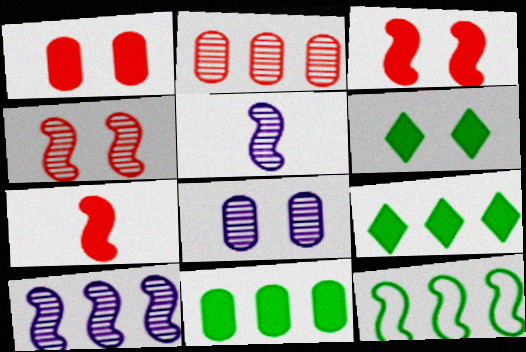[[3, 5, 12]]